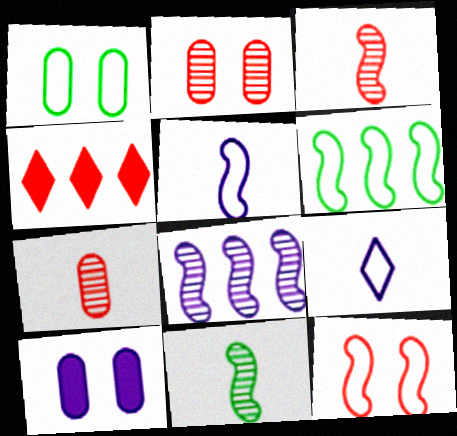[[1, 2, 10], 
[4, 7, 12], 
[5, 6, 12], 
[8, 9, 10]]